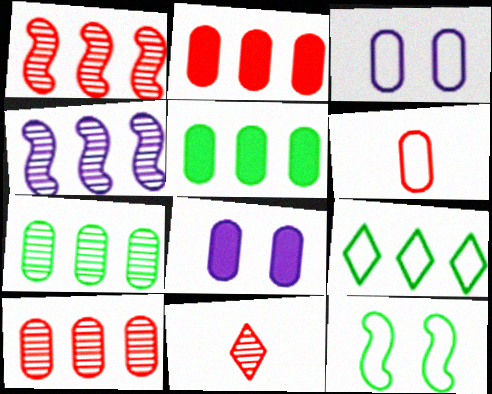[[2, 4, 9], 
[6, 7, 8]]